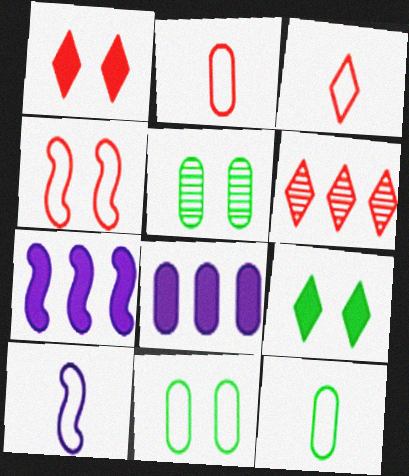[[1, 3, 6], 
[2, 5, 8], 
[3, 5, 7], 
[3, 10, 12]]